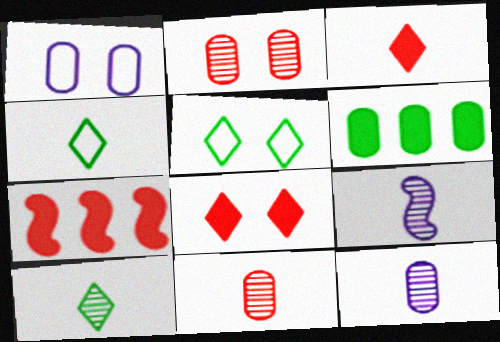[[1, 6, 11], 
[1, 7, 10], 
[5, 7, 12], 
[9, 10, 11]]